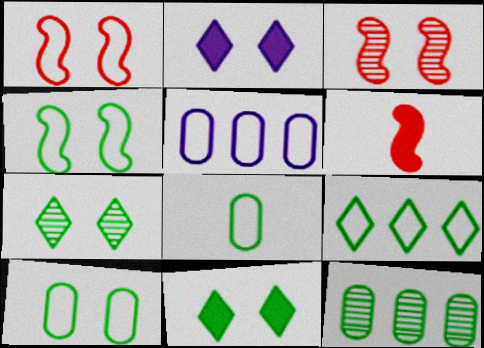[[2, 3, 10], 
[4, 8, 9], 
[5, 6, 7]]